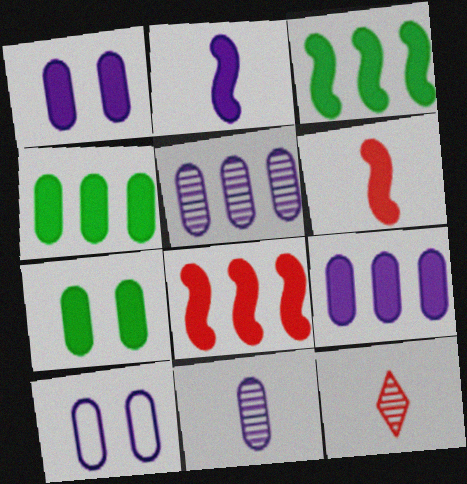[[3, 10, 12], 
[9, 10, 11]]